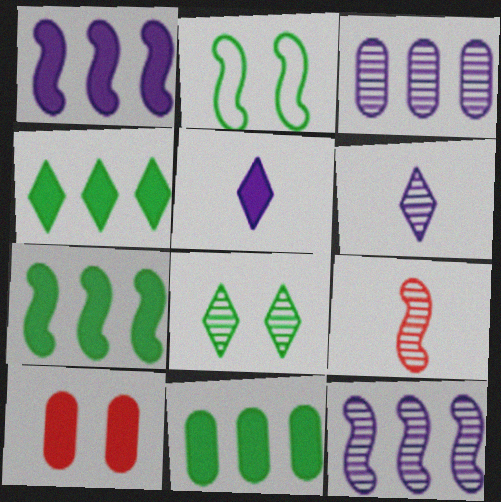[[1, 2, 9], 
[3, 8, 9], 
[4, 7, 11], 
[5, 7, 10]]